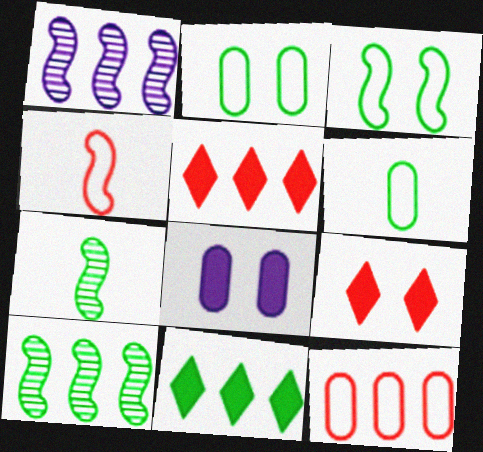[[1, 6, 9], 
[1, 11, 12], 
[2, 7, 11]]